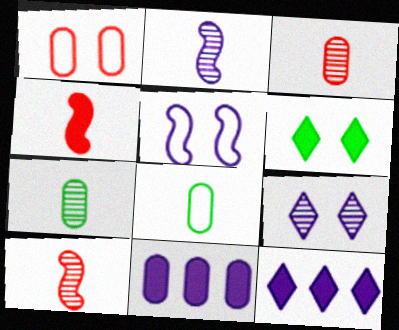[[1, 7, 11], 
[4, 6, 11]]